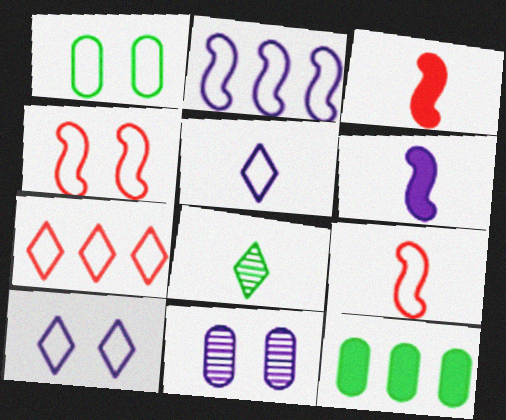[[1, 4, 10]]